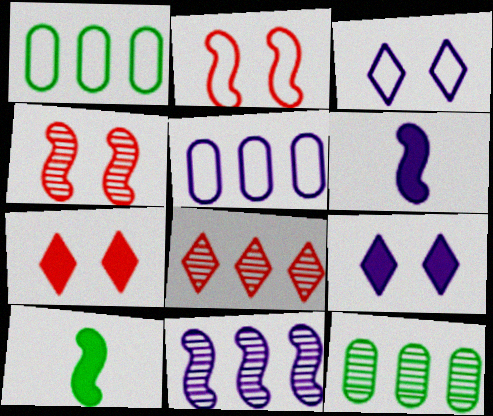[[2, 10, 11], 
[8, 11, 12]]